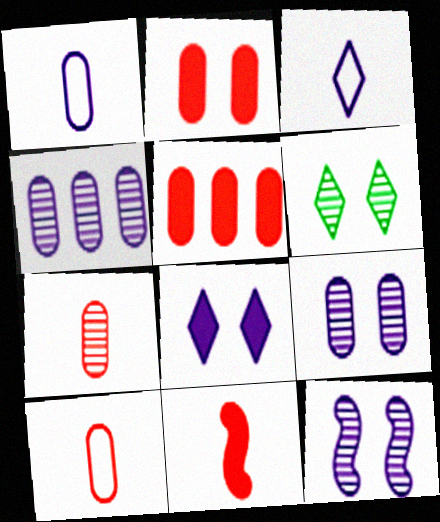[]